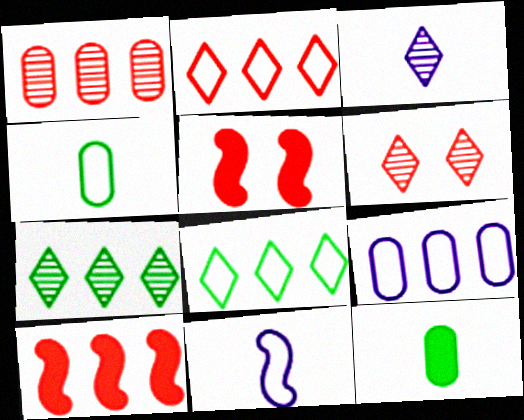[[1, 2, 10], 
[3, 6, 7], 
[7, 9, 10]]